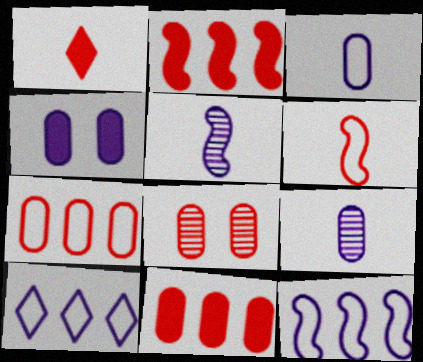[[4, 5, 10]]